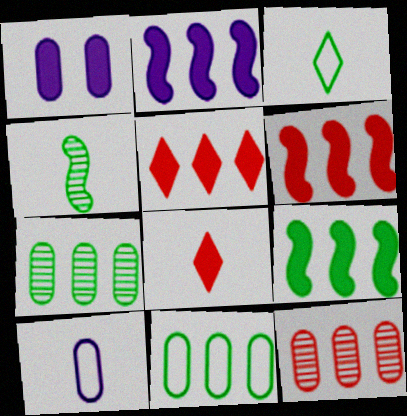[[1, 8, 9], 
[2, 6, 9], 
[4, 8, 10]]